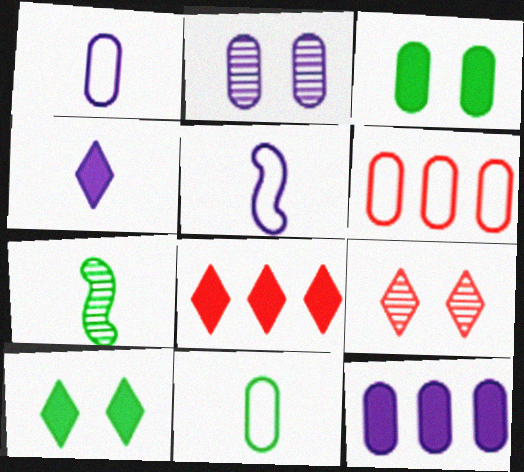[[1, 2, 12], 
[4, 8, 10]]